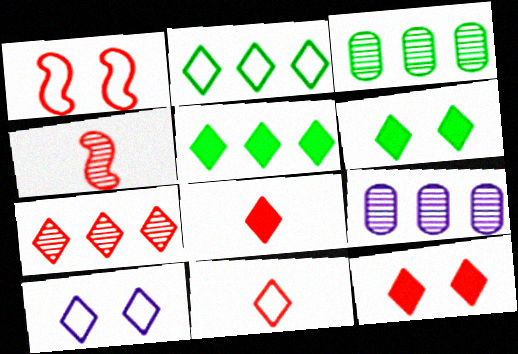[[2, 10, 11], 
[7, 11, 12]]